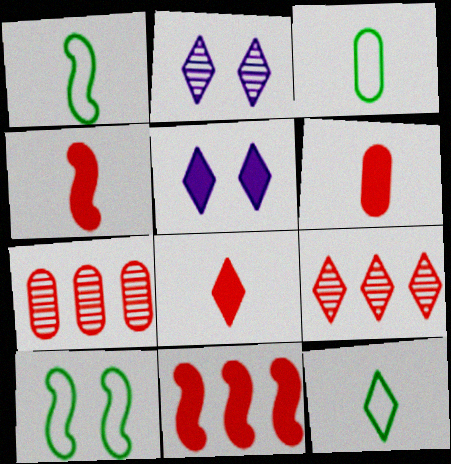[[1, 3, 12], 
[1, 5, 7], 
[2, 3, 11], 
[4, 6, 8], 
[5, 9, 12]]